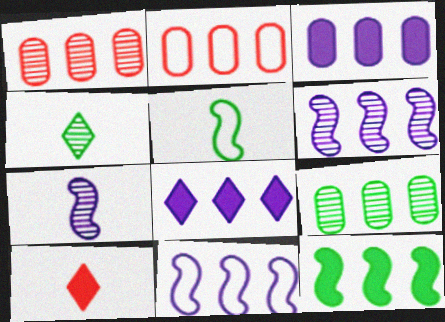[[2, 3, 9]]